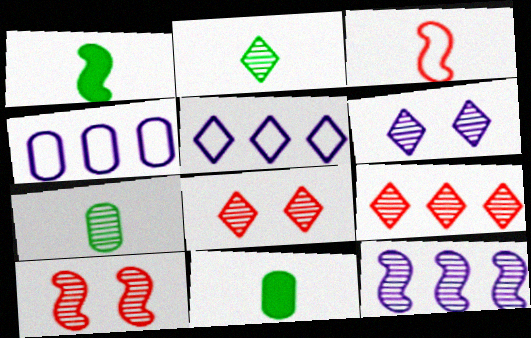[[1, 4, 8], 
[2, 6, 9], 
[5, 10, 11], 
[7, 8, 12]]